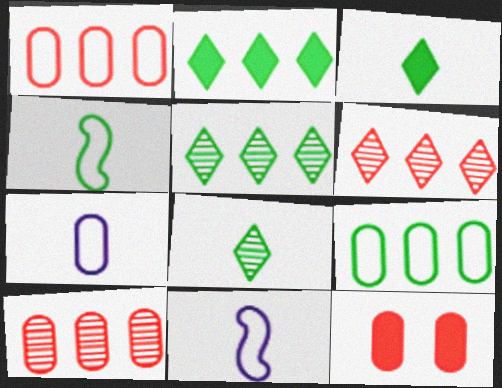[[5, 11, 12]]